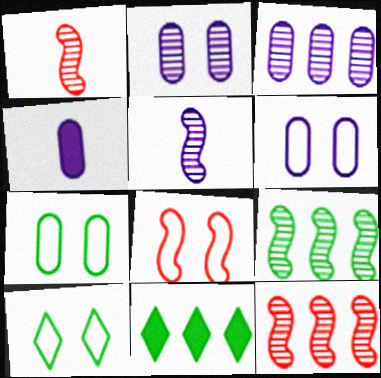[[1, 6, 11], 
[3, 4, 6], 
[4, 10, 12], 
[6, 8, 10]]